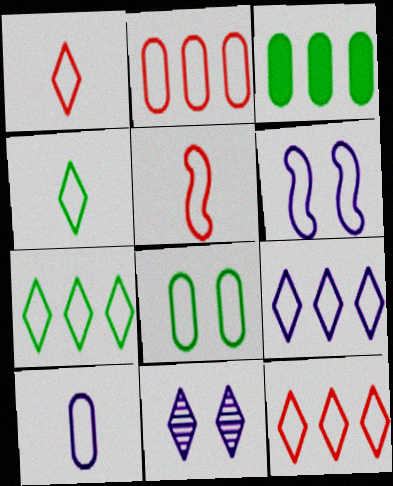[[2, 4, 6], 
[2, 8, 10], 
[3, 5, 11], 
[4, 5, 10], 
[5, 8, 9], 
[6, 9, 10], 
[7, 9, 12]]